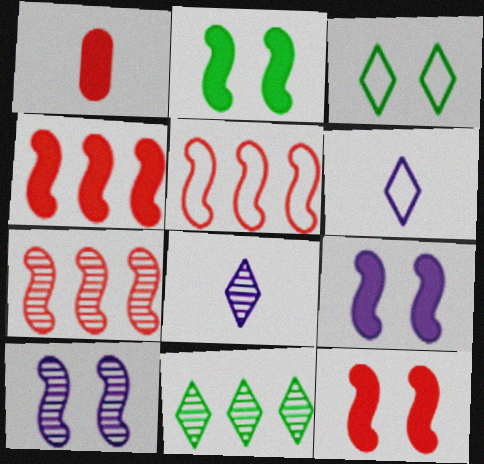[[2, 9, 12], 
[4, 5, 7]]